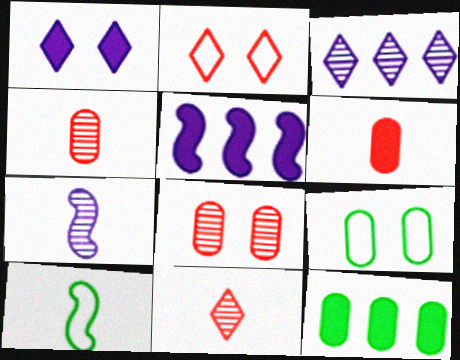[[2, 7, 12], 
[5, 9, 11]]